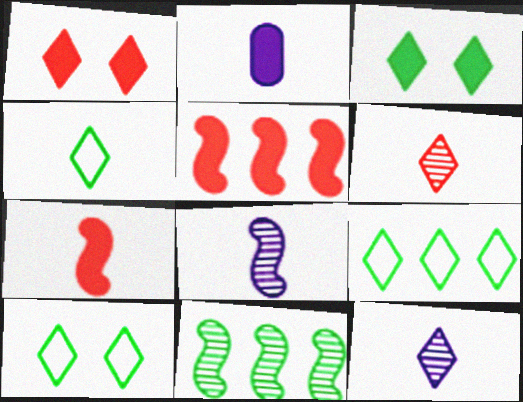[[1, 9, 12], 
[2, 3, 5], 
[4, 9, 10]]